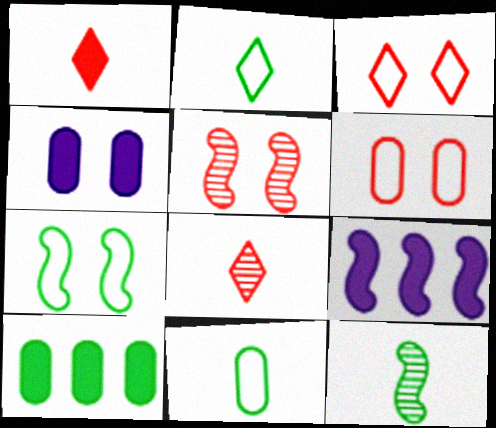[]